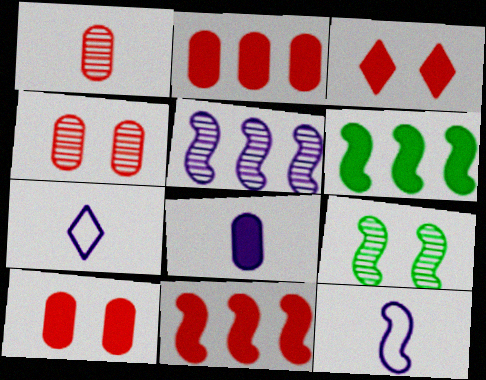[[2, 7, 9], 
[3, 6, 8], 
[4, 6, 7], 
[9, 11, 12]]